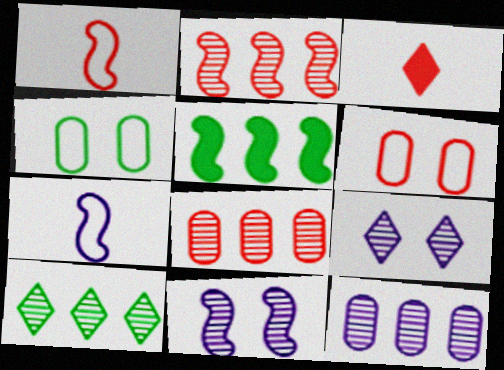[[1, 5, 11], 
[2, 3, 6], 
[2, 10, 12]]